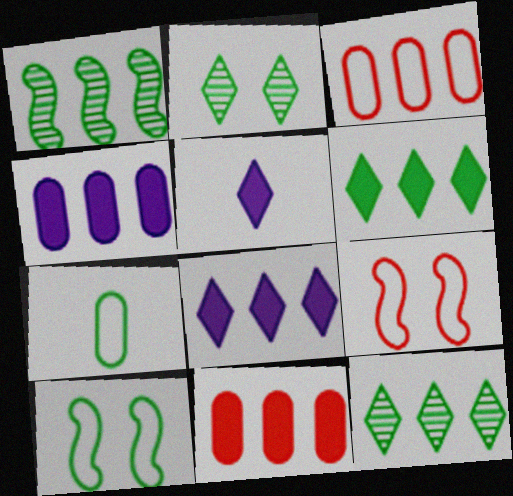[[1, 3, 8]]